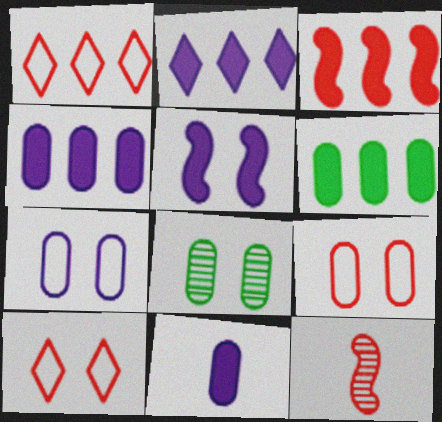[[2, 3, 6], 
[2, 5, 11], 
[5, 8, 10]]